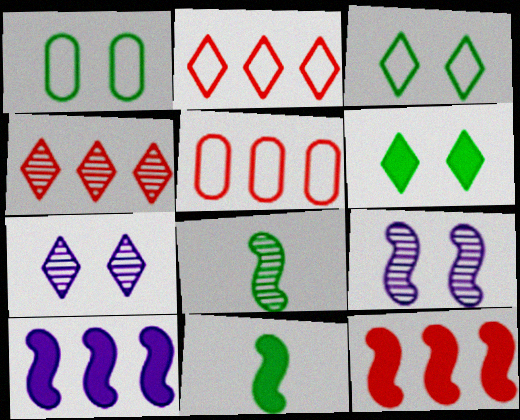[[4, 5, 12], 
[5, 7, 11]]